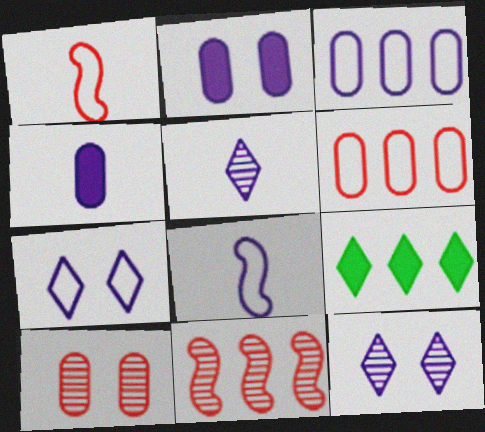[[3, 7, 8], 
[3, 9, 11], 
[4, 5, 8], 
[8, 9, 10]]